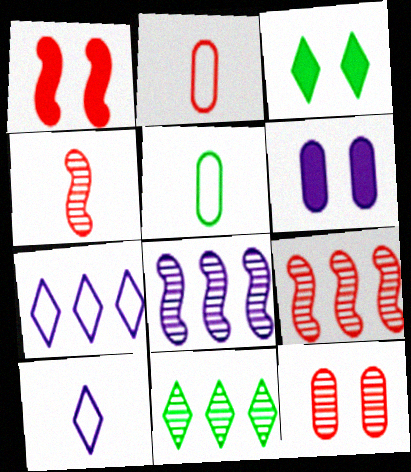[[1, 3, 6], 
[2, 3, 8], 
[6, 8, 10]]